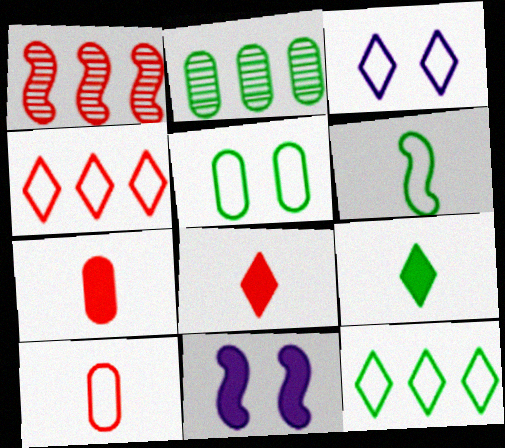[[1, 6, 11], 
[5, 6, 12]]